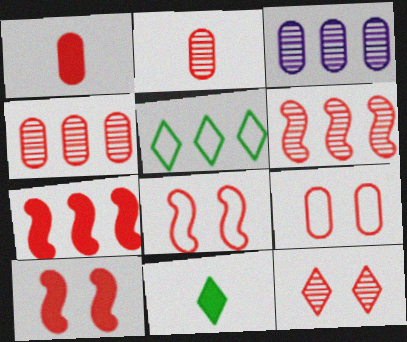[[1, 4, 9], 
[2, 6, 12], 
[3, 5, 7], 
[3, 8, 11], 
[9, 10, 12]]